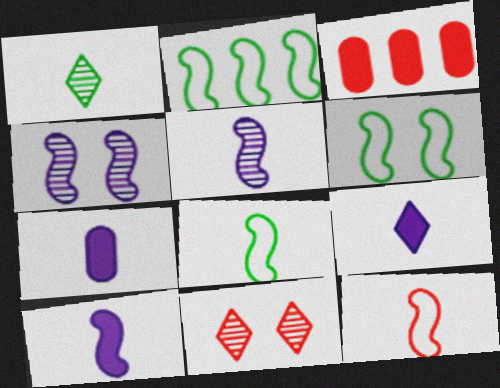[[1, 7, 12], 
[2, 6, 8], 
[2, 7, 11], 
[3, 11, 12], 
[7, 9, 10]]